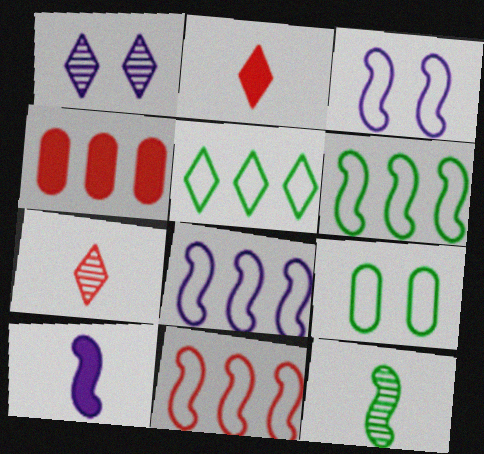[[1, 2, 5], 
[6, 8, 11]]